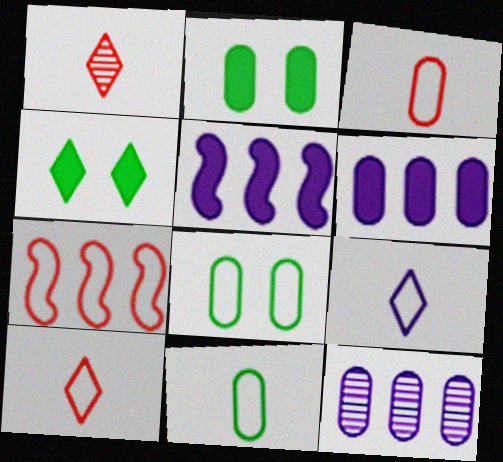[[1, 5, 8], 
[2, 3, 12], 
[7, 8, 9]]